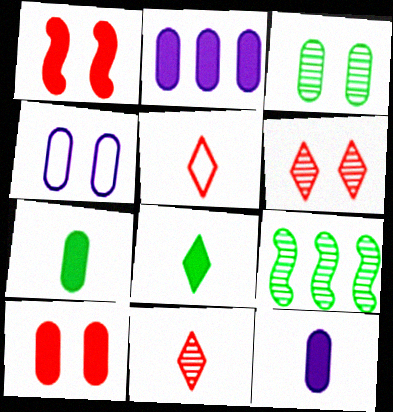[[1, 2, 8], 
[2, 7, 10], 
[3, 4, 10]]